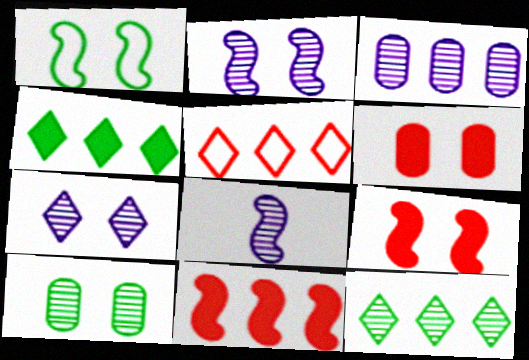[[1, 2, 9], 
[1, 6, 7], 
[1, 8, 11], 
[3, 7, 8]]